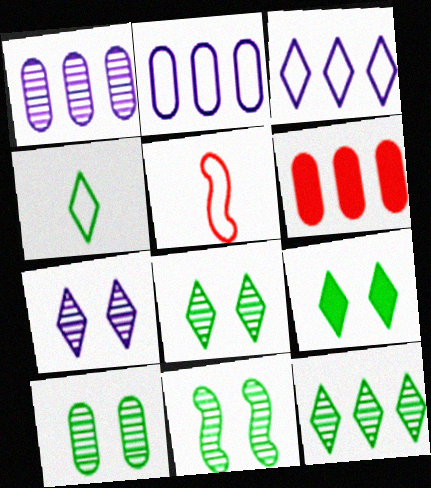[[1, 5, 9], 
[4, 9, 12], 
[8, 10, 11]]